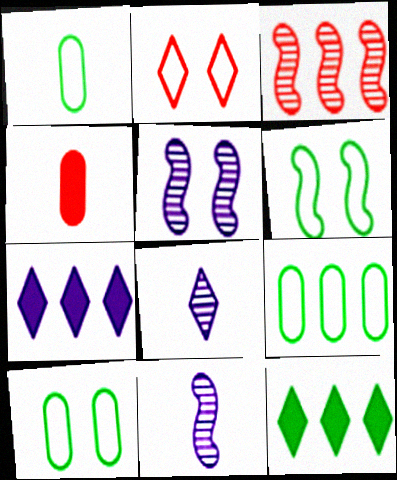[[1, 9, 10], 
[2, 3, 4], 
[2, 8, 12], 
[3, 7, 9]]